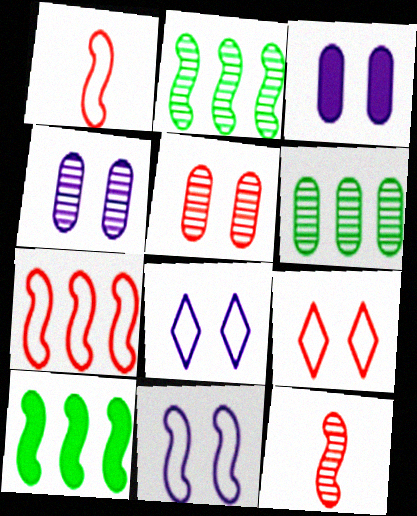[[10, 11, 12]]